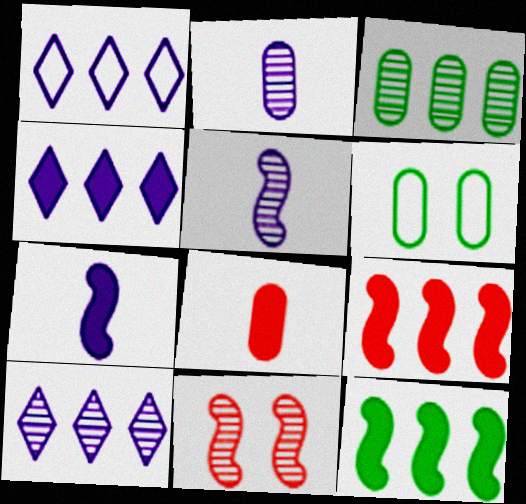[[1, 3, 9], 
[1, 4, 10]]